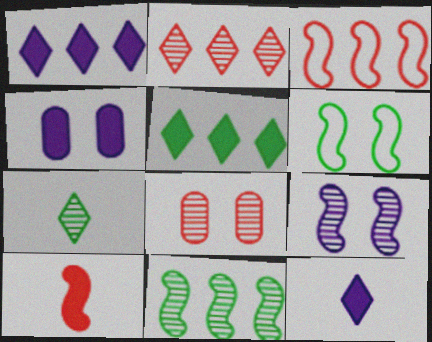[[3, 4, 7], 
[4, 5, 10]]